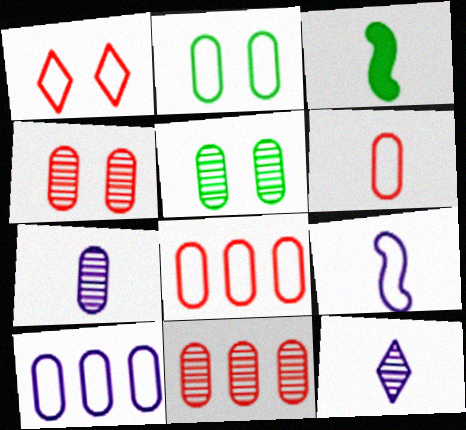[[2, 6, 10], 
[3, 6, 12], 
[5, 7, 11]]